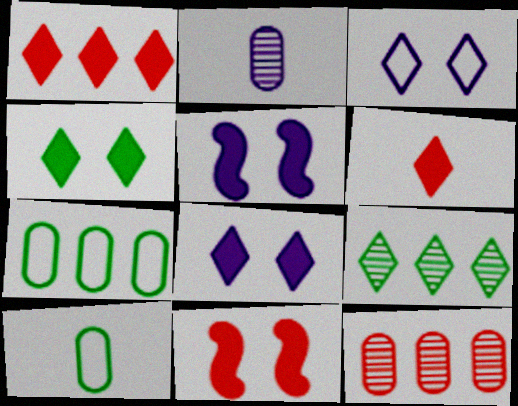[[3, 6, 9]]